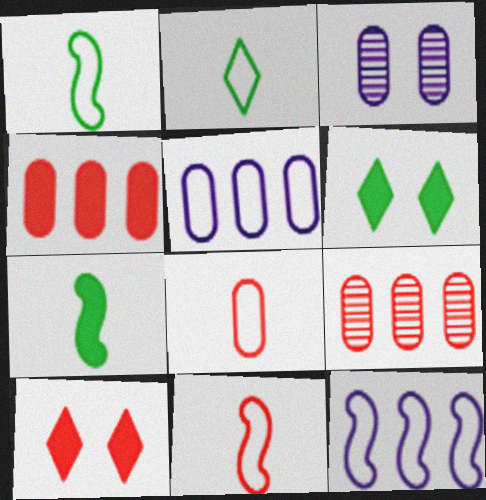[[9, 10, 11]]